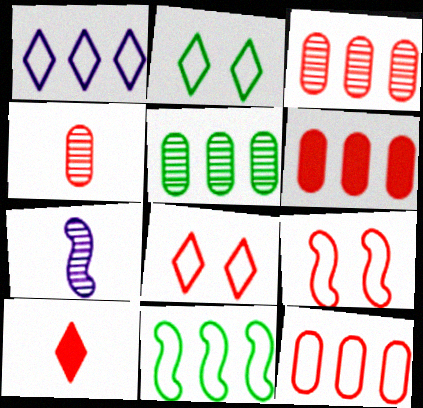[[1, 11, 12], 
[2, 6, 7], 
[3, 6, 12], 
[3, 9, 10]]